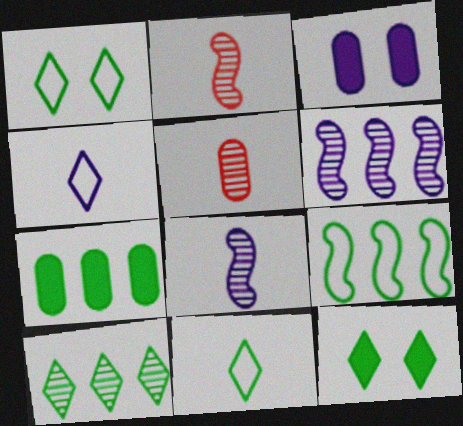[[3, 4, 6], 
[7, 9, 10], 
[10, 11, 12]]